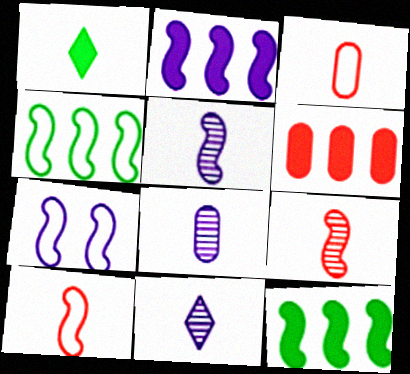[[1, 3, 5], 
[1, 8, 10], 
[2, 5, 7], 
[4, 7, 10], 
[5, 8, 11], 
[7, 9, 12]]